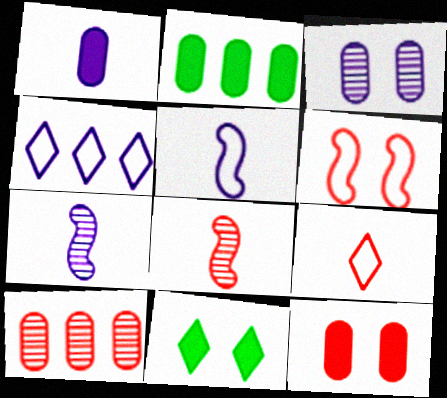[[1, 2, 12], 
[3, 6, 11], 
[5, 10, 11]]